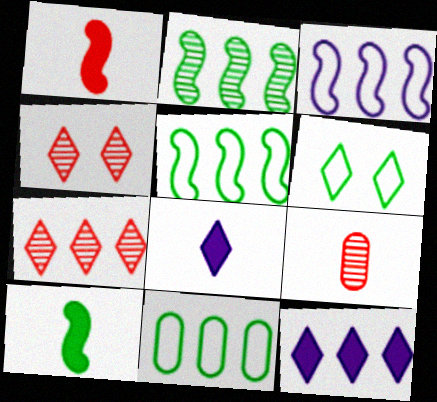[[6, 7, 8]]